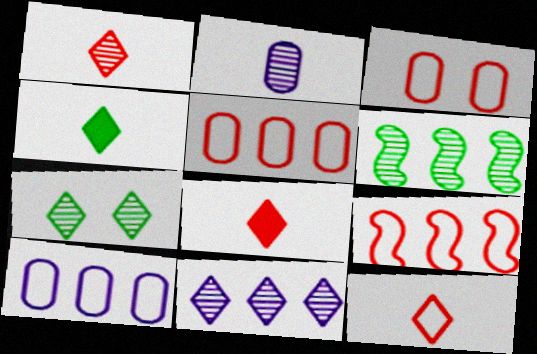[[1, 7, 11], 
[1, 8, 12], 
[3, 9, 12]]